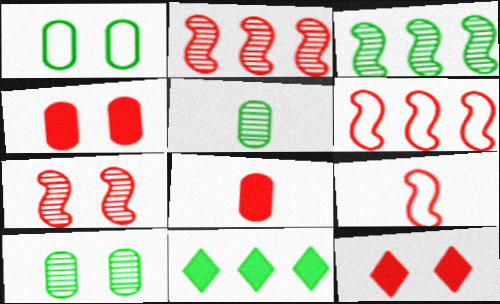[]